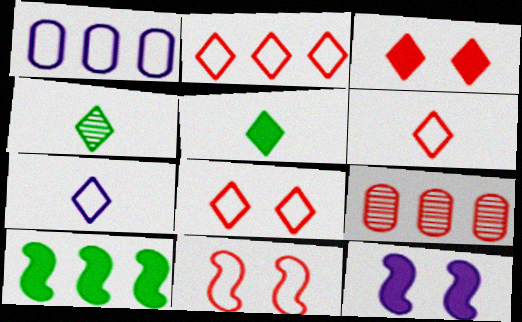[[2, 6, 8]]